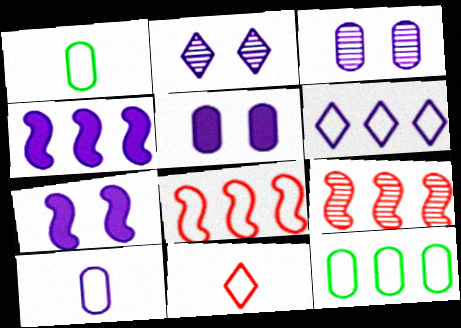[[2, 4, 10], 
[6, 8, 12]]